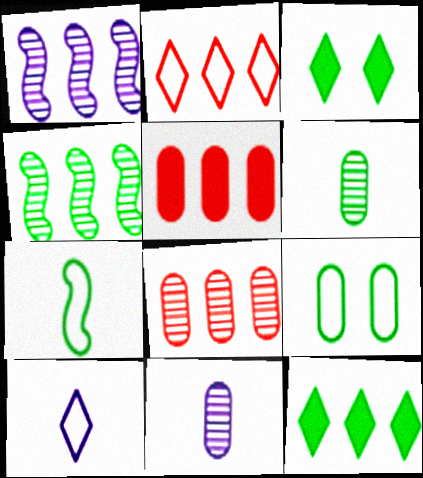[[5, 9, 11]]